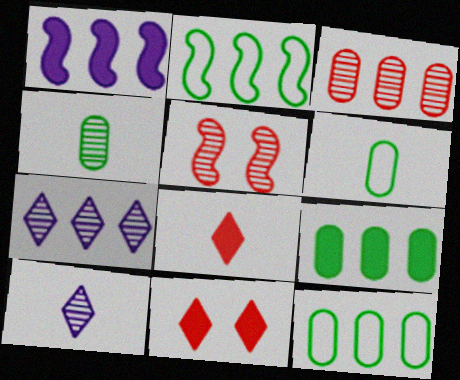[[4, 5, 7]]